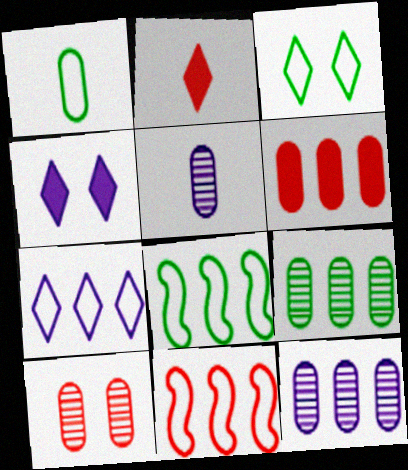[[1, 3, 8], 
[2, 10, 11], 
[5, 9, 10]]